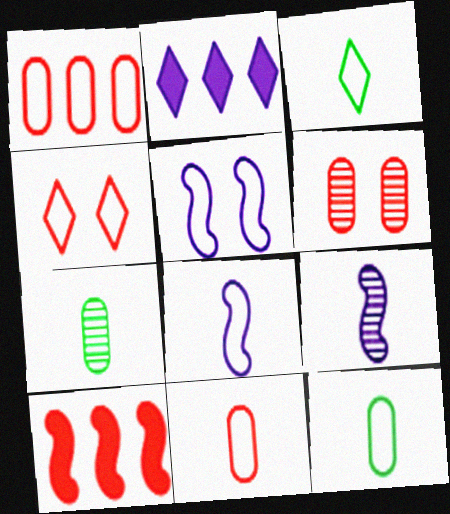[[1, 3, 5], 
[3, 8, 11]]